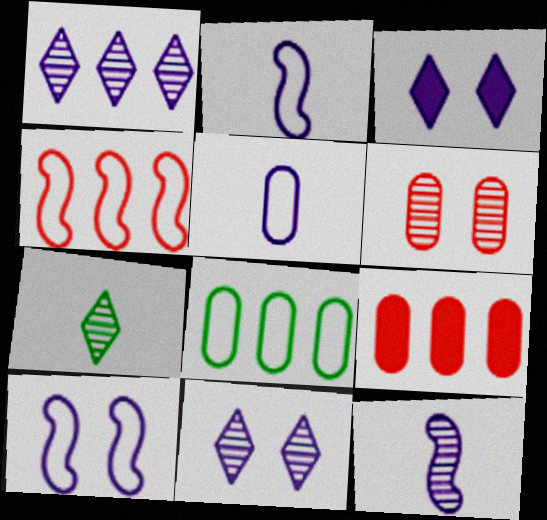[[7, 9, 10]]